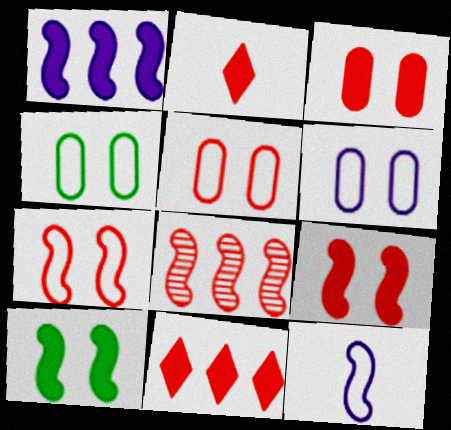[[2, 5, 8], 
[4, 5, 6], 
[8, 10, 12]]